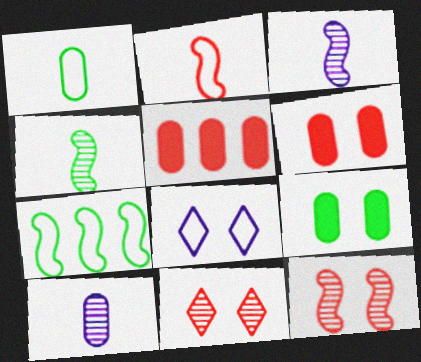[[2, 5, 11], 
[4, 5, 8], 
[8, 9, 12]]